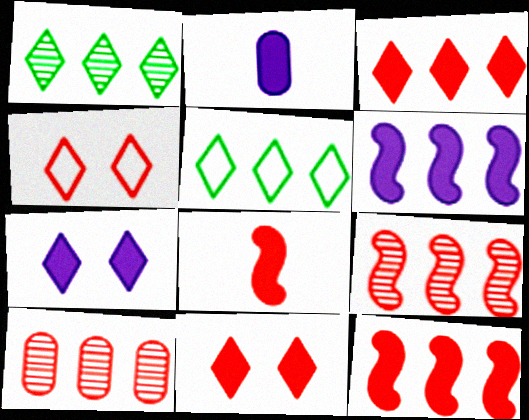[[2, 6, 7], 
[4, 8, 10], 
[5, 6, 10]]